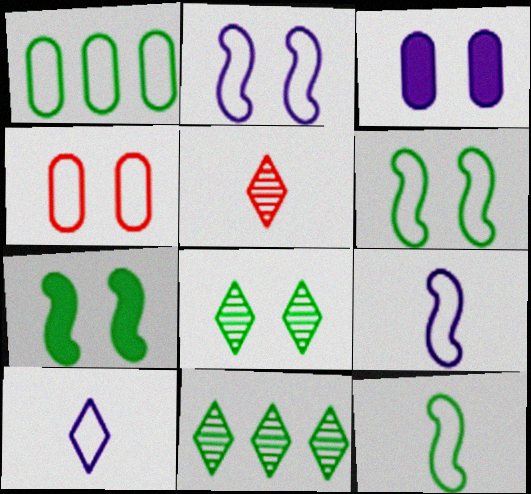[]